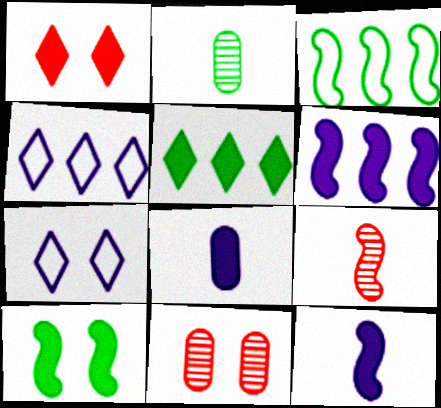[[7, 10, 11]]